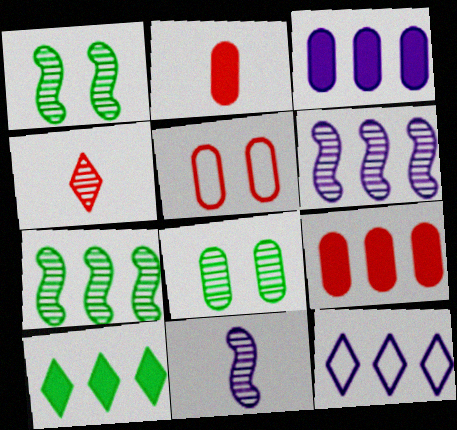[[1, 2, 12], 
[3, 6, 12], 
[4, 6, 8], 
[5, 10, 11], 
[7, 9, 12]]